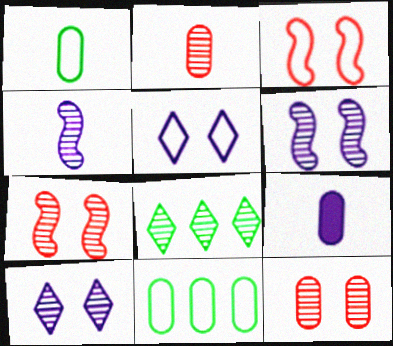[[1, 2, 9], 
[2, 6, 8], 
[3, 8, 9], 
[4, 8, 12], 
[9, 11, 12]]